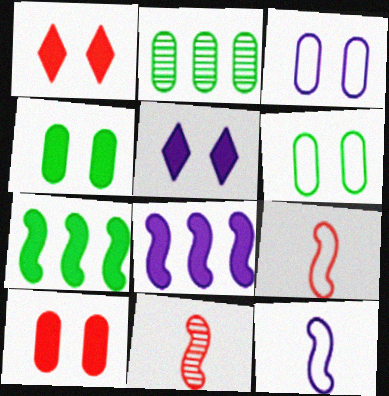[[1, 2, 12], 
[2, 5, 9]]